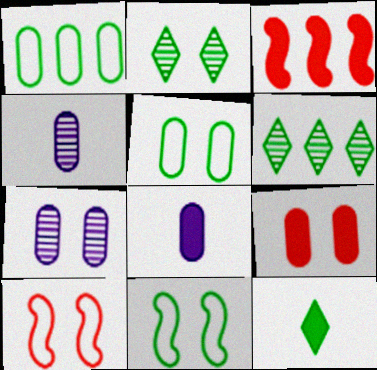[[1, 4, 9], 
[5, 7, 9], 
[6, 8, 10]]